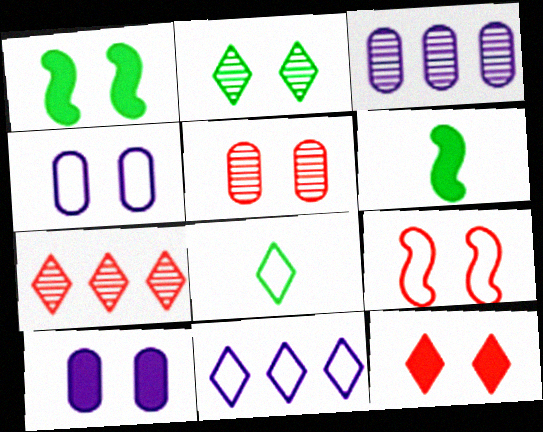[[1, 10, 12], 
[2, 9, 10], 
[4, 6, 7], 
[5, 6, 11], 
[5, 9, 12]]